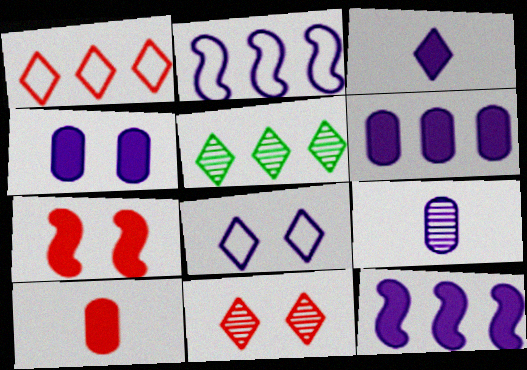[[3, 4, 12], 
[8, 9, 12]]